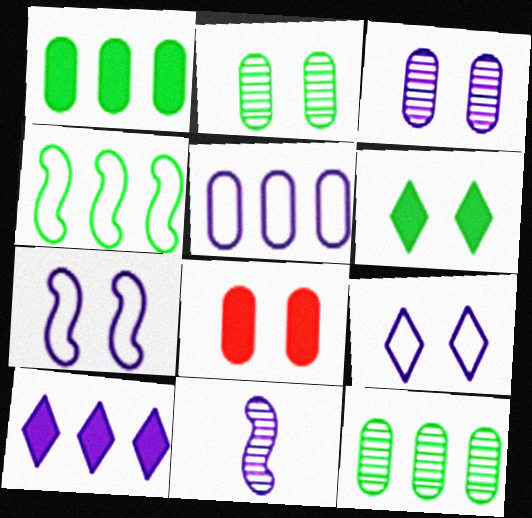[]